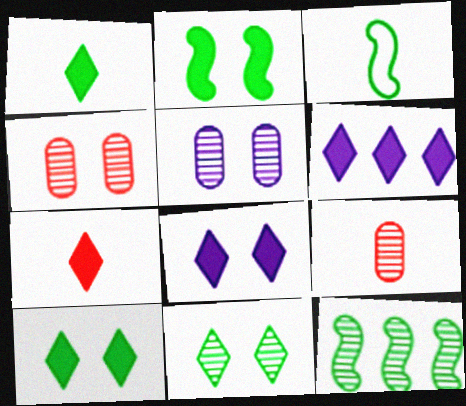[[2, 3, 12], 
[3, 4, 6], 
[6, 7, 10]]